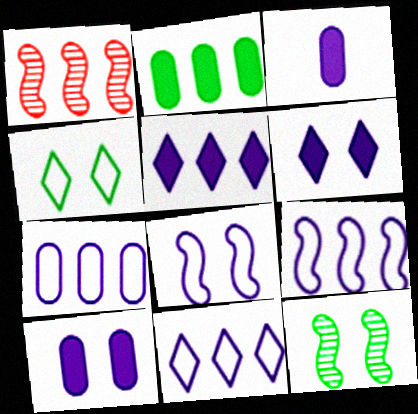[[1, 2, 11], 
[1, 3, 4], 
[7, 9, 11]]